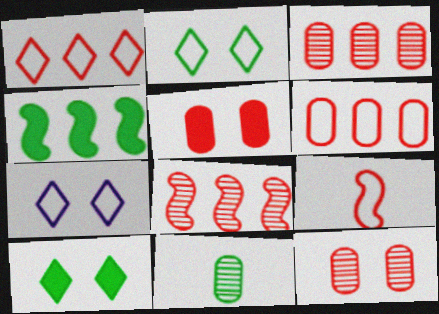[[2, 4, 11]]